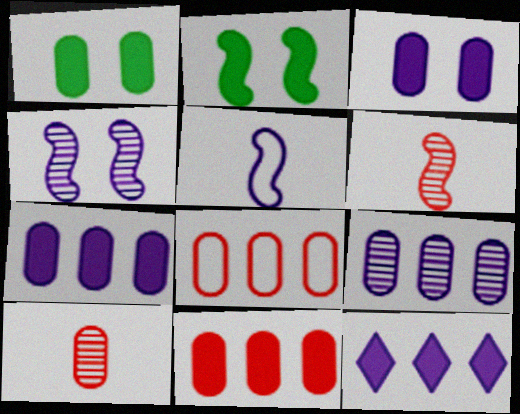[]